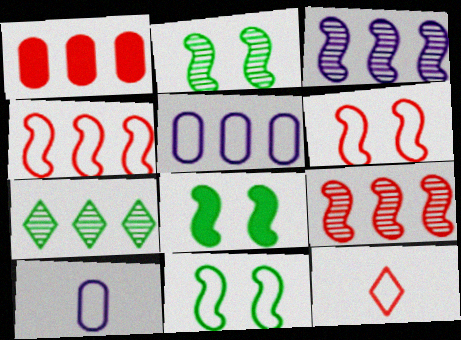[[2, 8, 11], 
[5, 11, 12]]